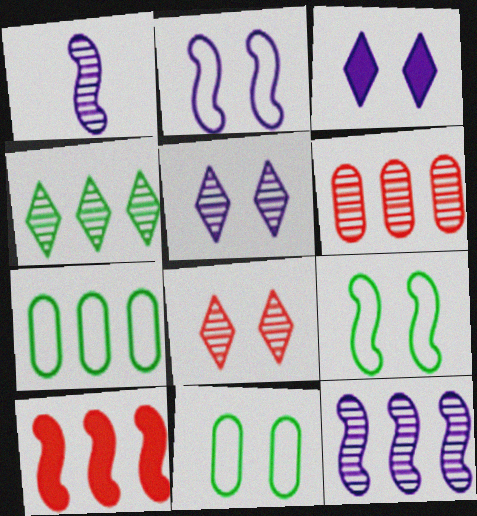[[1, 9, 10], 
[4, 6, 12]]